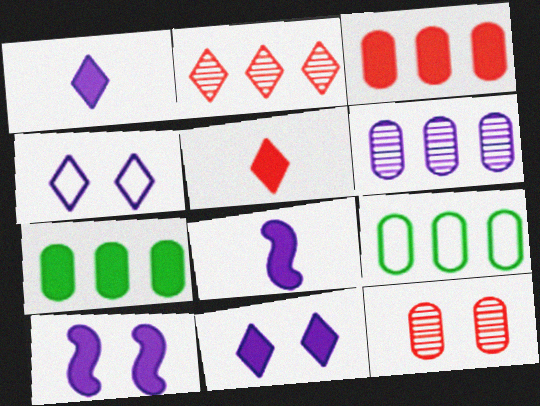[[3, 6, 9], 
[4, 6, 8], 
[5, 7, 10]]